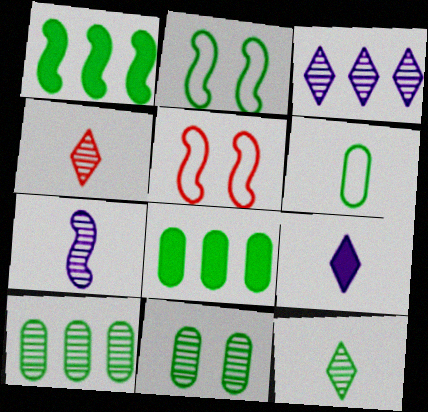[[1, 5, 7], 
[2, 8, 12], 
[5, 9, 10], 
[6, 8, 11]]